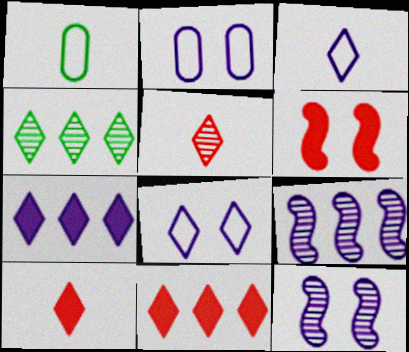[[1, 11, 12], 
[4, 8, 10]]